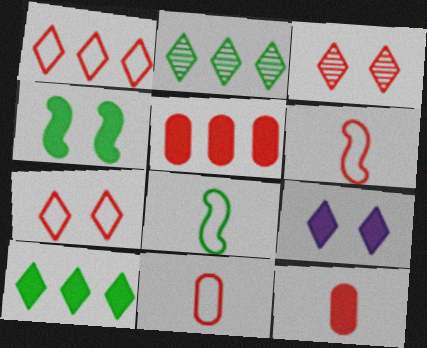[[3, 5, 6]]